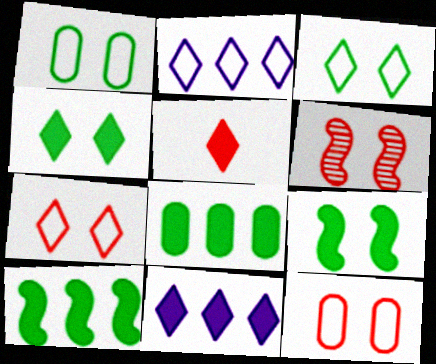[[4, 5, 11]]